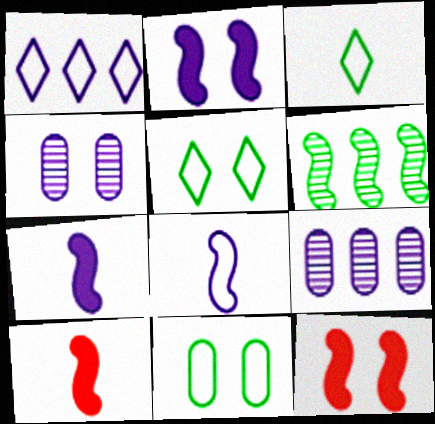[[1, 4, 7], 
[3, 9, 12], 
[4, 5, 12], 
[5, 9, 10], 
[6, 8, 12]]